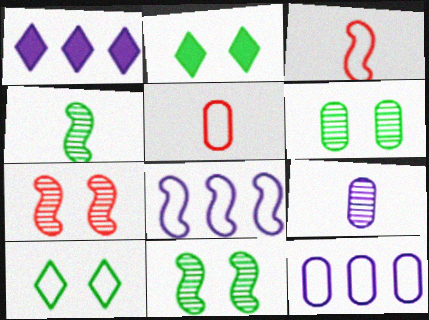[[1, 3, 6], 
[1, 5, 11], 
[3, 10, 12], 
[5, 8, 10]]